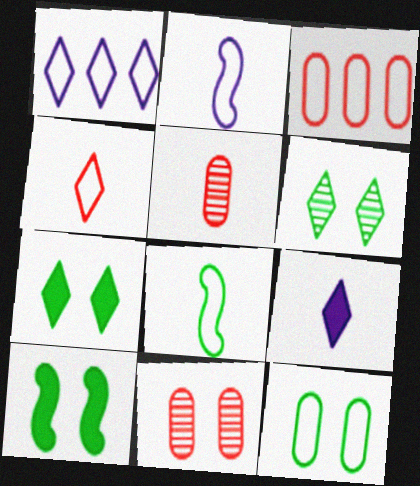[[1, 5, 10], 
[5, 8, 9], 
[6, 10, 12]]